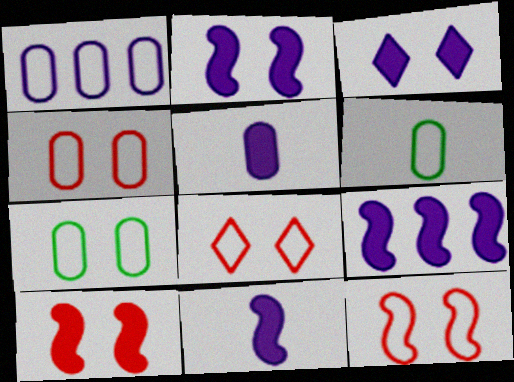[[1, 4, 6], 
[2, 9, 11], 
[3, 5, 9], 
[4, 8, 12]]